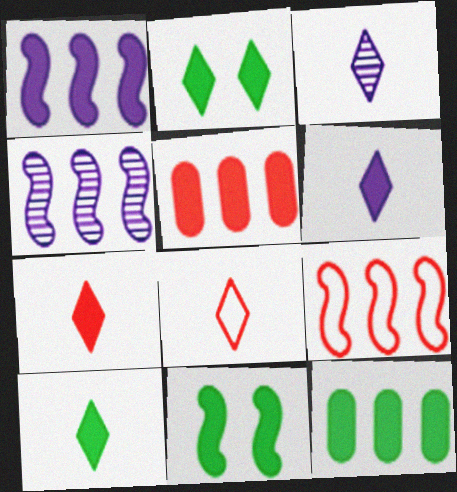[[3, 8, 10], 
[5, 6, 11], 
[6, 7, 10], 
[10, 11, 12]]